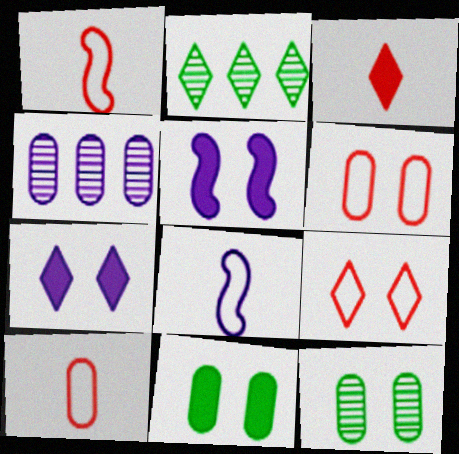[[2, 5, 10], 
[4, 7, 8], 
[4, 10, 11], 
[5, 9, 12]]